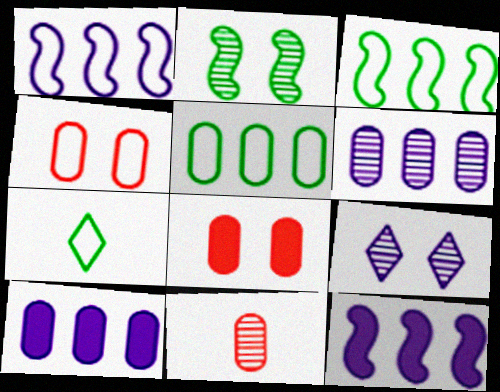[[1, 4, 7]]